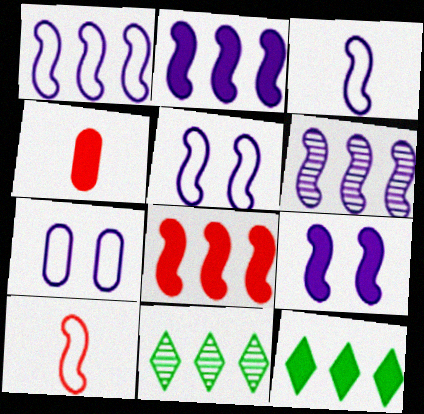[[1, 2, 6], 
[1, 3, 5], 
[3, 6, 9], 
[4, 5, 11], 
[4, 9, 12]]